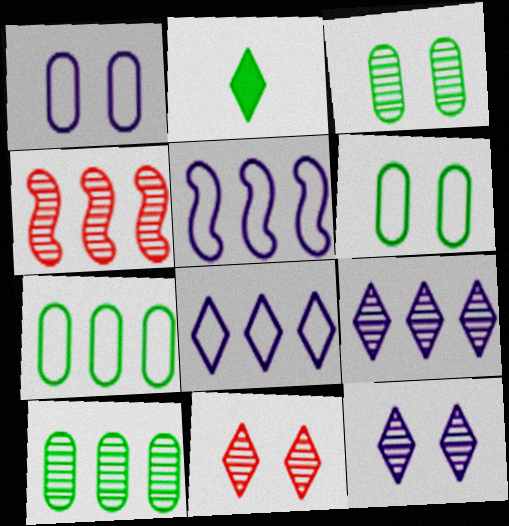[[1, 2, 4], 
[2, 8, 11], 
[4, 9, 10]]